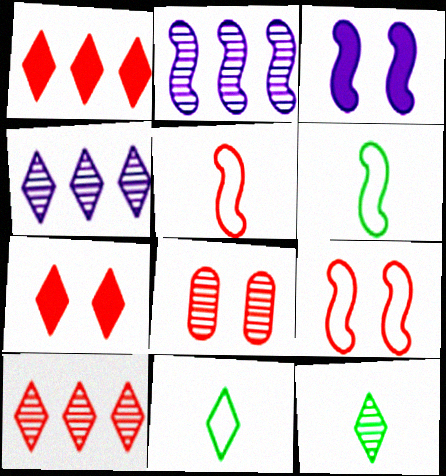[[1, 5, 8], 
[2, 8, 12], 
[4, 7, 11], 
[7, 8, 9]]